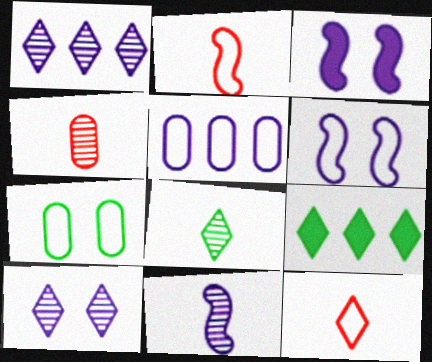[[4, 6, 9], 
[4, 8, 11], 
[9, 10, 12]]